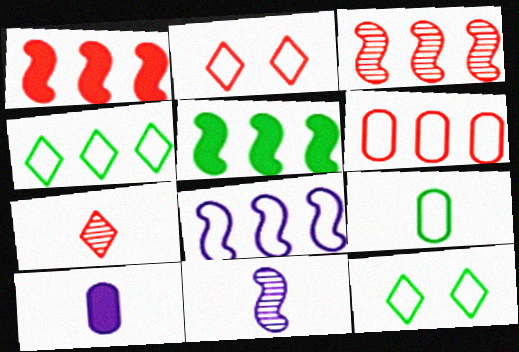[[2, 8, 9], 
[3, 5, 8], 
[3, 10, 12], 
[4, 6, 8]]